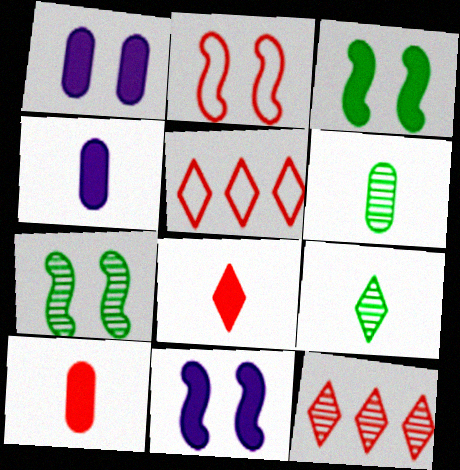[[2, 7, 11], 
[2, 10, 12], 
[4, 5, 7], 
[5, 6, 11]]